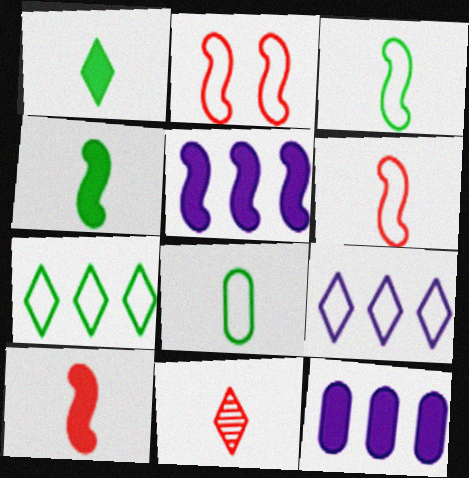[[2, 8, 9]]